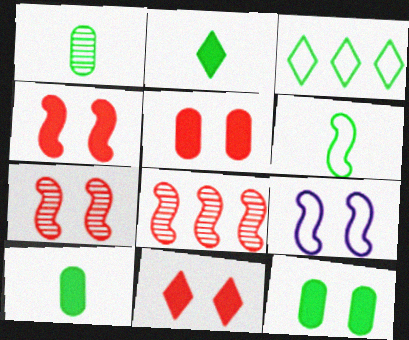[[1, 2, 6], 
[4, 5, 11]]